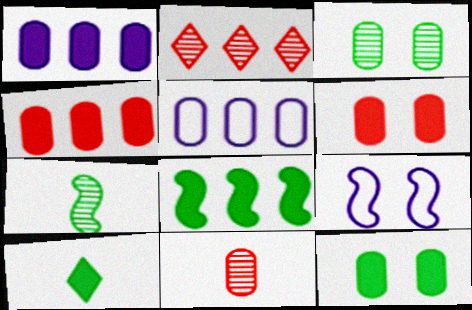[[2, 5, 8], 
[5, 11, 12], 
[8, 10, 12]]